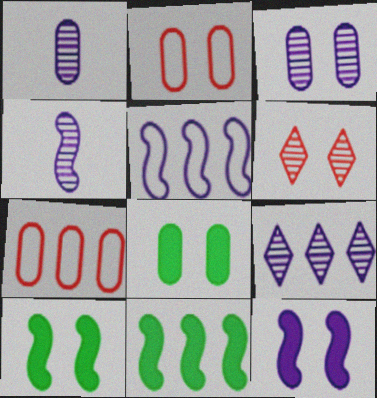[[1, 7, 8], 
[2, 3, 8], 
[3, 4, 9], 
[4, 5, 12], 
[7, 9, 11]]